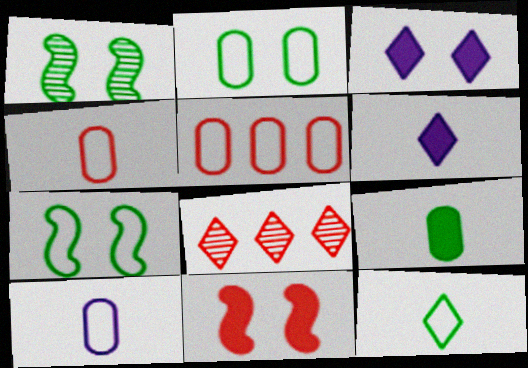[[1, 5, 6], 
[2, 5, 10], 
[3, 8, 12], 
[4, 8, 11]]